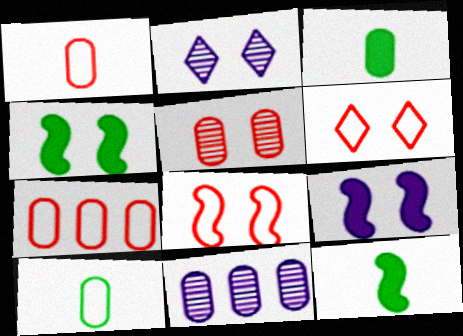[[2, 7, 12], 
[6, 11, 12]]